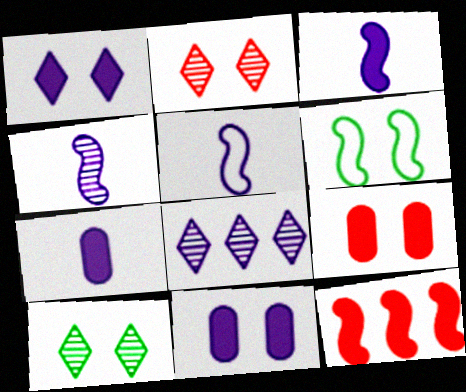[[2, 6, 11], 
[3, 4, 5], 
[4, 6, 12], 
[5, 8, 11]]